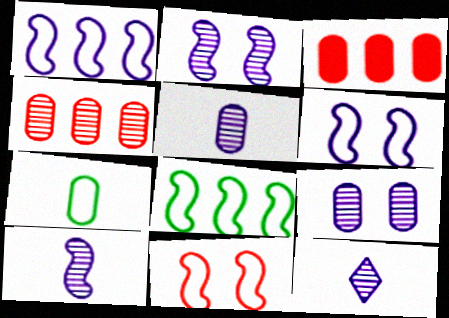[[3, 7, 9], 
[5, 10, 12]]